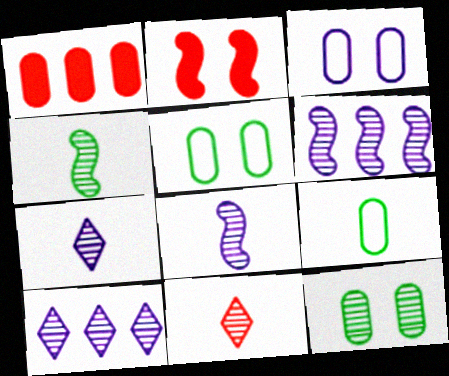[[2, 9, 10], 
[6, 11, 12]]